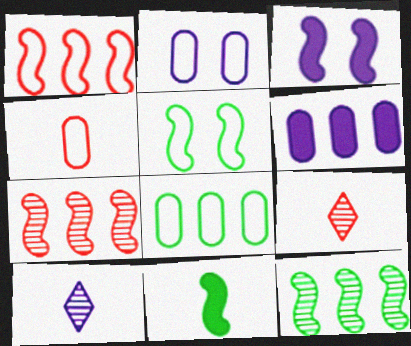[[2, 4, 8], 
[3, 8, 9], 
[4, 10, 11], 
[5, 6, 9], 
[5, 11, 12]]